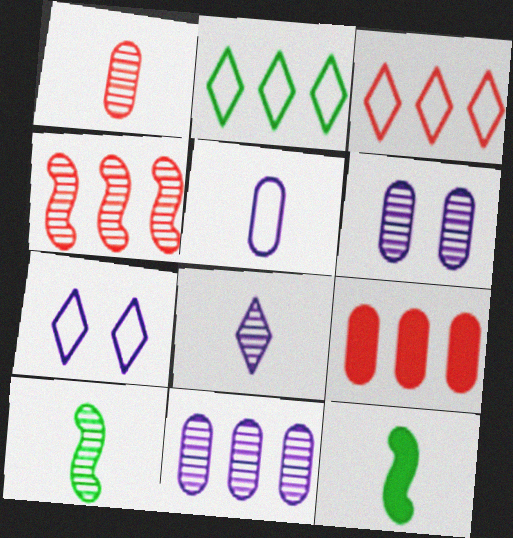[[1, 8, 10], 
[3, 4, 9], 
[3, 6, 12], 
[7, 9, 10]]